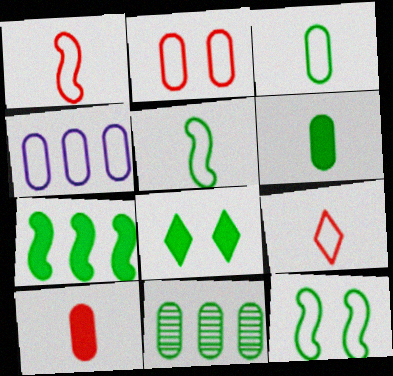[[2, 3, 4], 
[4, 9, 12], 
[5, 8, 11], 
[6, 7, 8]]